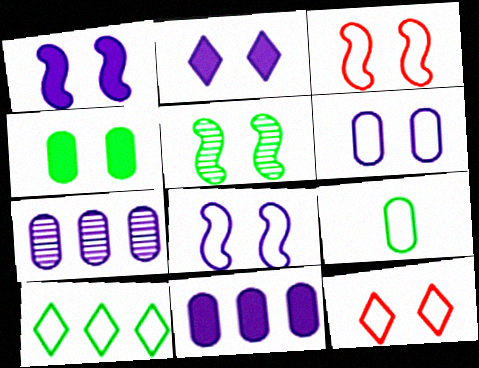[[1, 3, 5]]